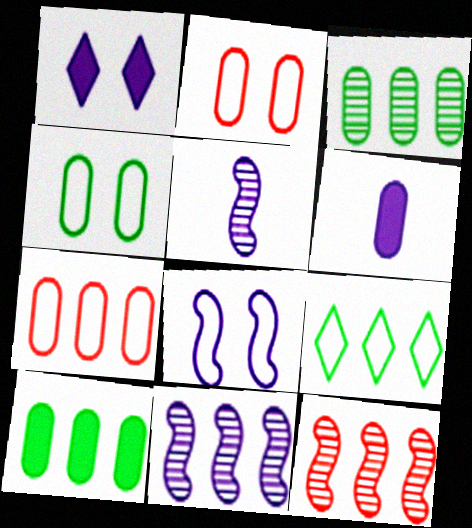[[2, 3, 6]]